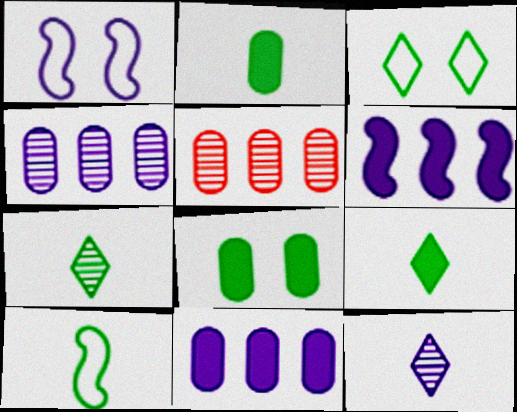[[1, 5, 9], 
[1, 11, 12], 
[2, 7, 10]]